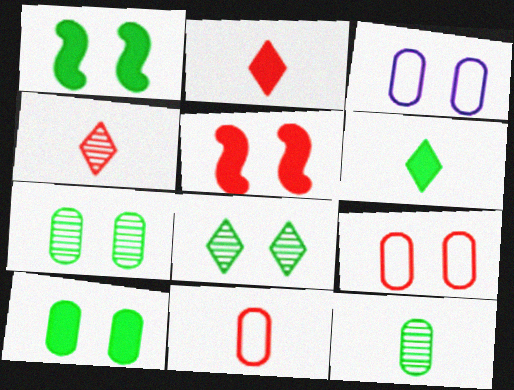[[3, 5, 8]]